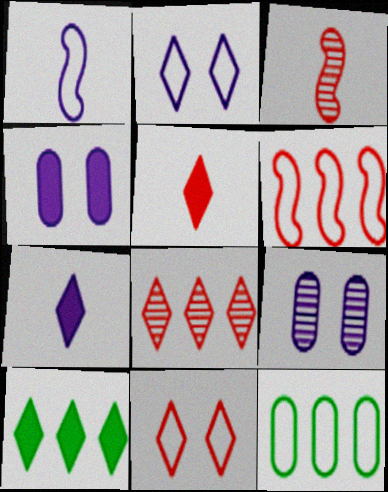[[1, 11, 12], 
[5, 8, 11]]